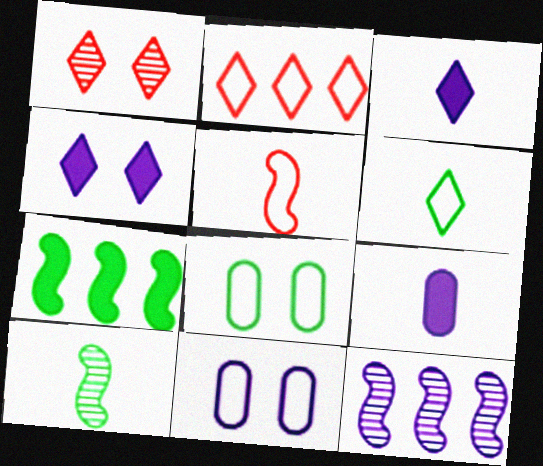[[3, 11, 12]]